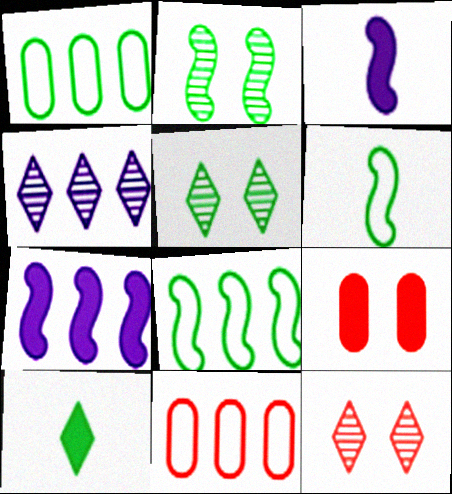[[1, 2, 10], 
[1, 3, 12], 
[3, 5, 11], 
[4, 6, 9], 
[7, 9, 10]]